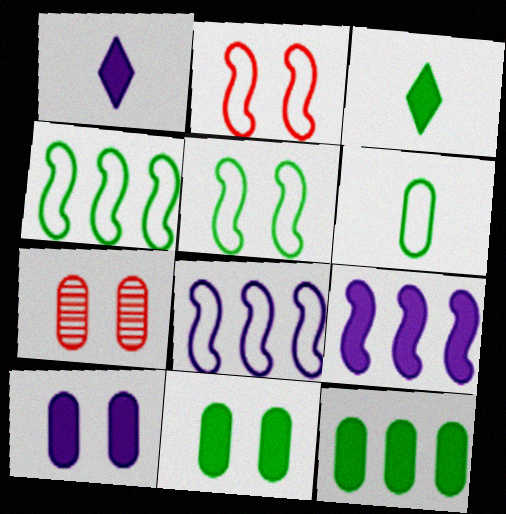[[1, 4, 7], 
[1, 9, 10], 
[3, 7, 8]]